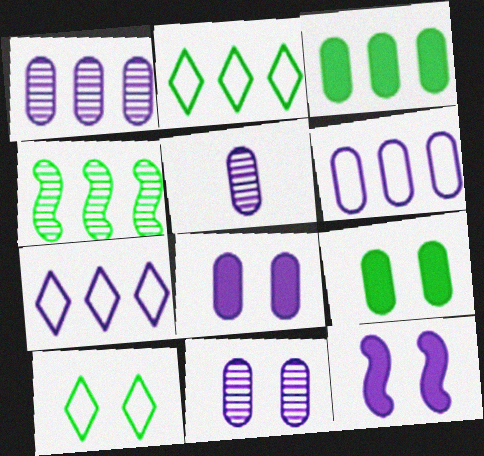[[1, 5, 11], 
[2, 3, 4], 
[5, 6, 8], 
[5, 7, 12]]